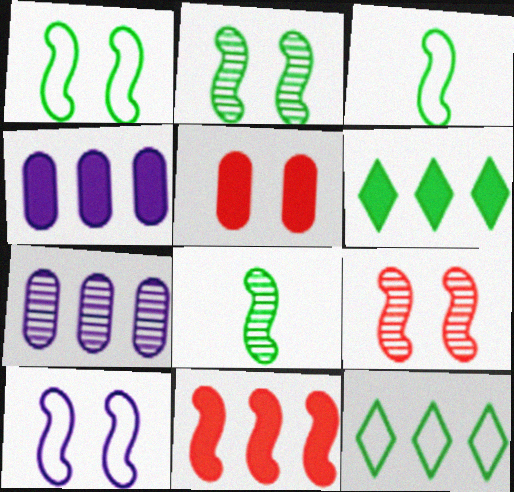[[4, 6, 11], 
[7, 11, 12], 
[8, 10, 11]]